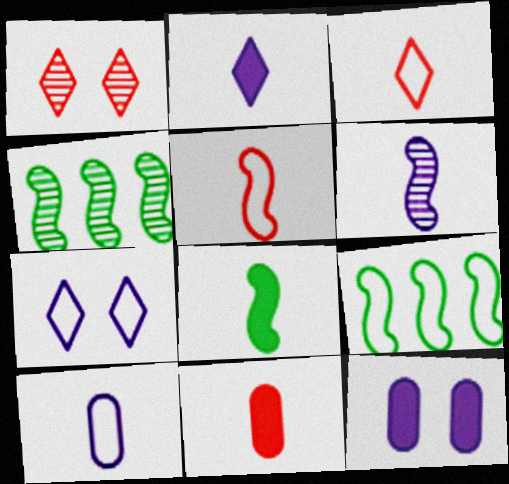[[2, 6, 10], 
[2, 8, 11], 
[3, 4, 12], 
[4, 7, 11], 
[5, 6, 8]]